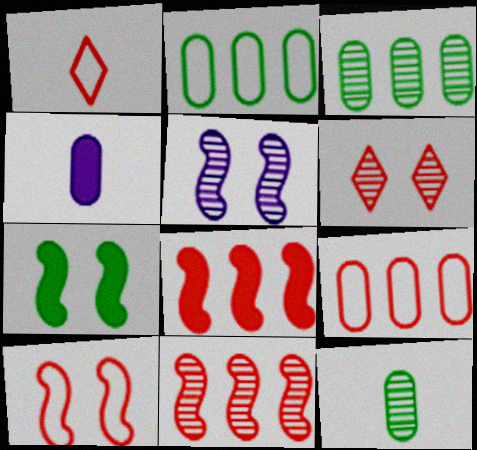[[1, 9, 10], 
[5, 7, 10]]